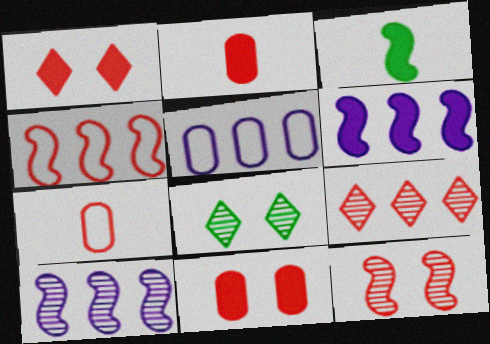[[6, 7, 8]]